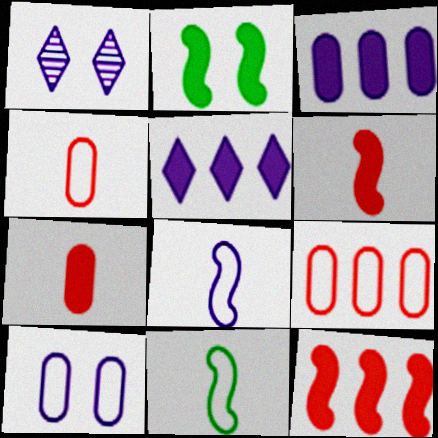[[1, 3, 8], 
[2, 5, 7]]